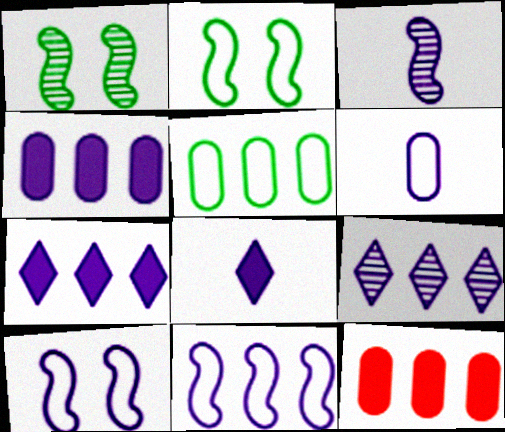[[3, 6, 8], 
[4, 9, 11]]